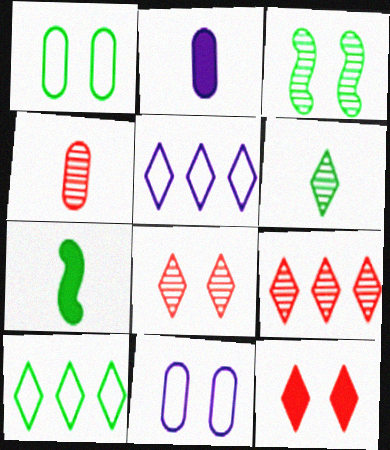[[3, 11, 12], 
[5, 6, 12], 
[7, 9, 11]]